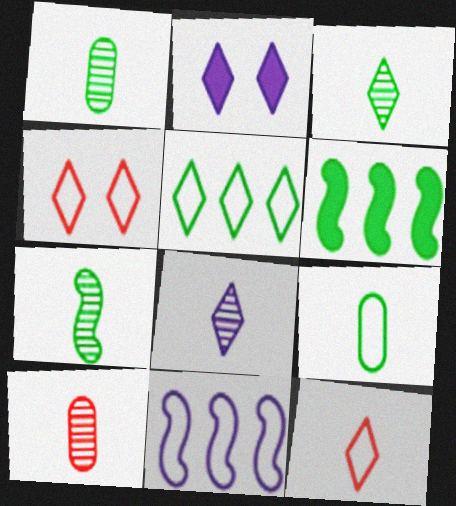[[1, 3, 7], 
[4, 9, 11], 
[7, 8, 10]]